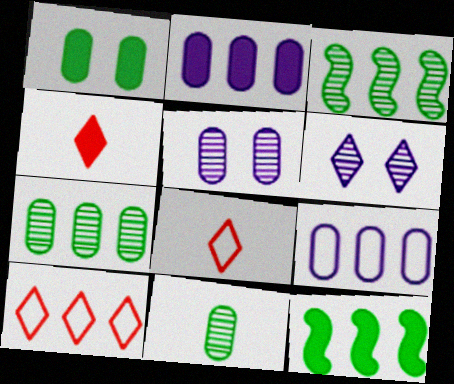[[2, 3, 10], 
[5, 8, 12]]